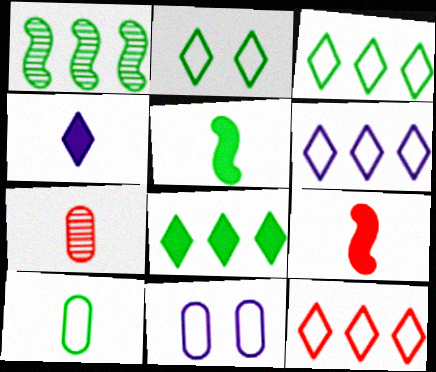[[3, 6, 12]]